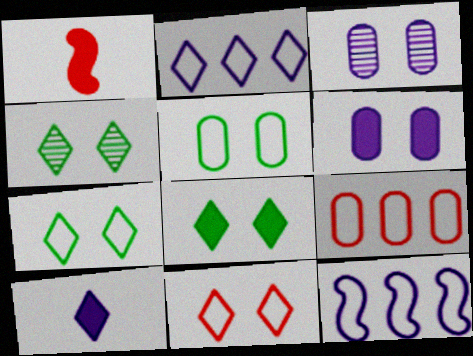[[3, 10, 12], 
[4, 7, 8]]